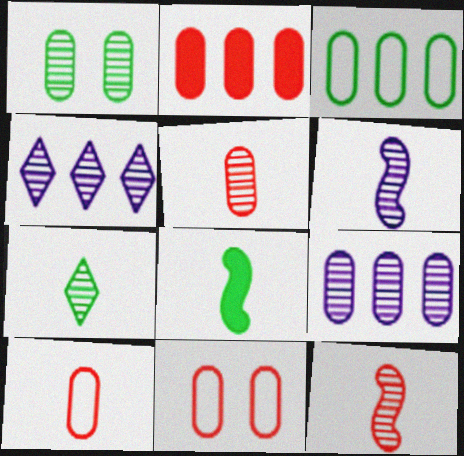[[1, 4, 12], 
[1, 5, 9], 
[2, 3, 9], 
[2, 5, 11], 
[4, 8, 11], 
[5, 6, 7]]